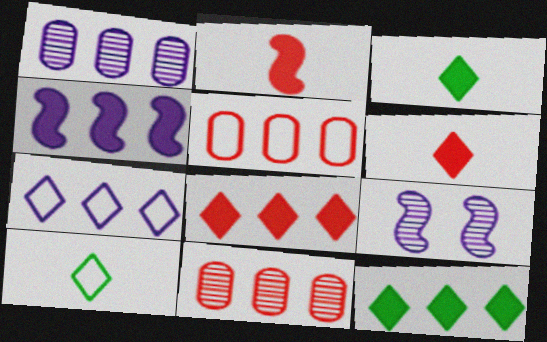[[1, 4, 7], 
[3, 5, 9]]